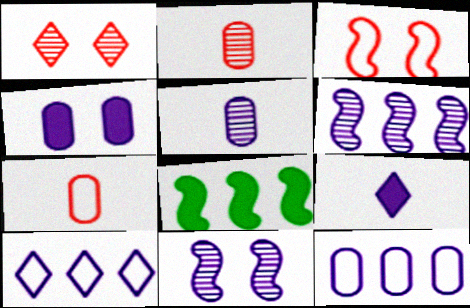[[4, 5, 12], 
[9, 11, 12]]